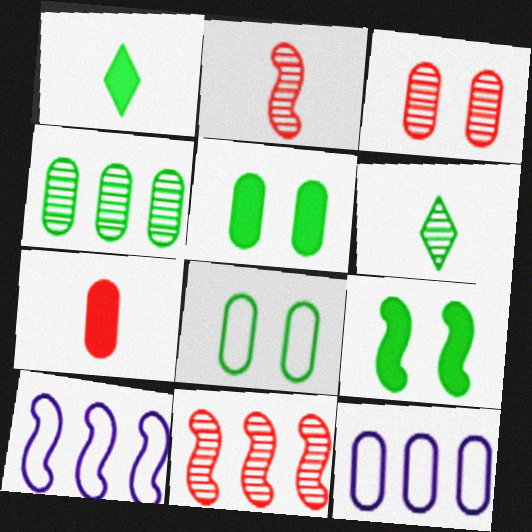[[1, 3, 10], 
[2, 9, 10]]